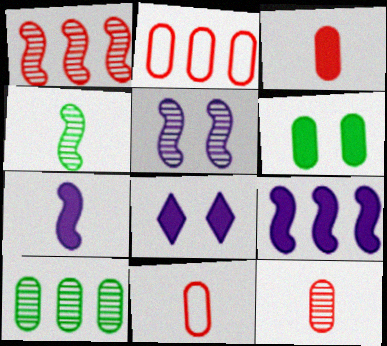[[1, 4, 5], 
[2, 4, 8], 
[3, 11, 12]]